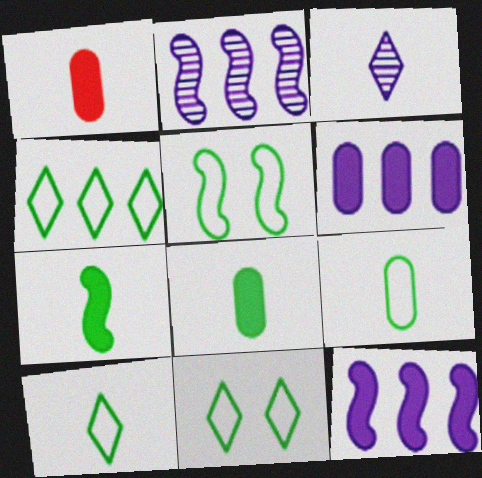[[1, 2, 11], 
[4, 5, 9], 
[4, 10, 11]]